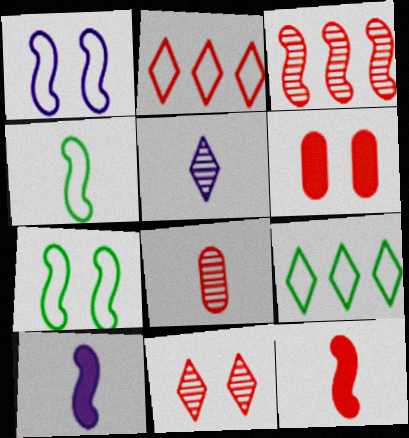[[3, 7, 10], 
[3, 8, 11]]